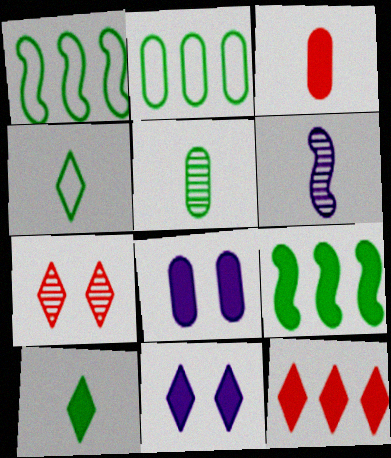[[3, 4, 6], 
[3, 9, 11], 
[10, 11, 12]]